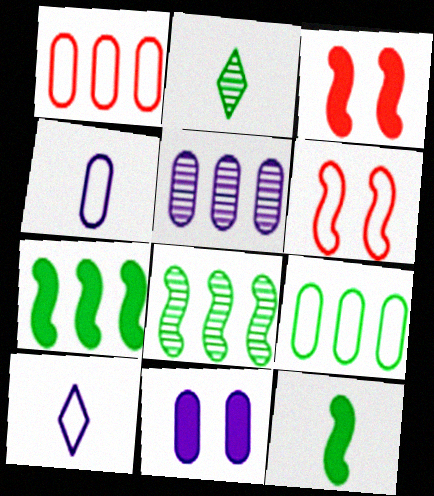[[4, 5, 11], 
[6, 9, 10]]